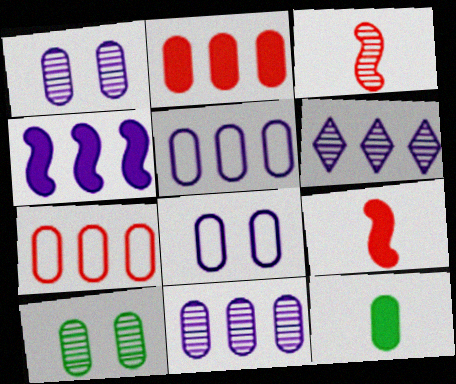[[1, 7, 12], 
[3, 6, 10], 
[4, 5, 6]]